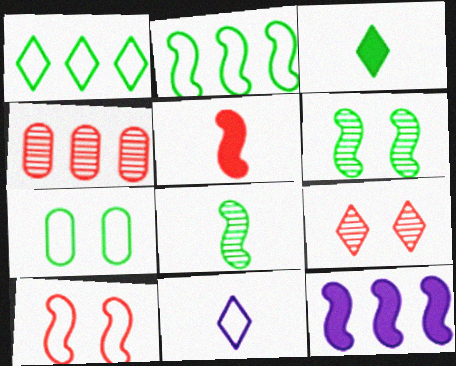[[1, 4, 12], 
[8, 10, 12]]